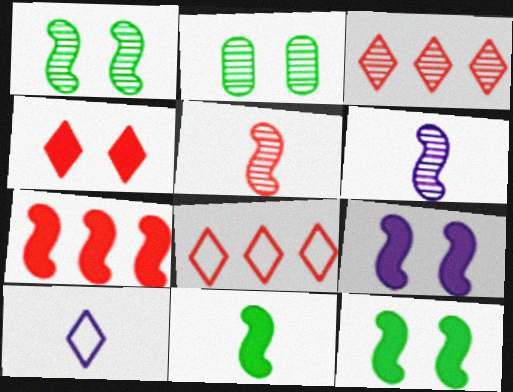[[2, 3, 6], 
[2, 7, 10], 
[7, 9, 11]]